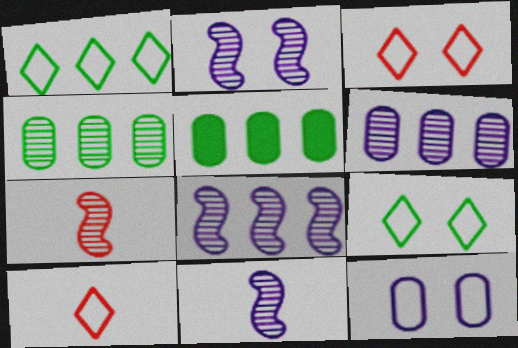[[2, 5, 10], 
[2, 8, 11], 
[3, 5, 11]]